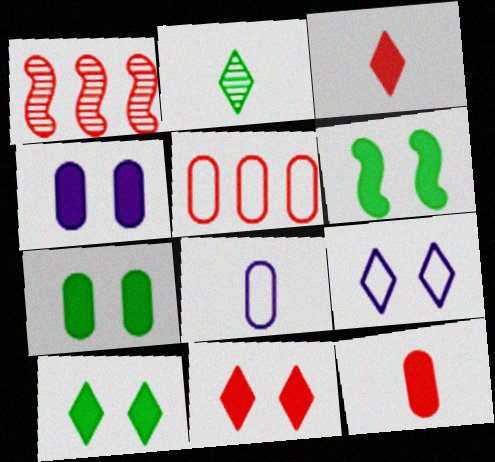[[1, 8, 10], 
[4, 6, 11], 
[6, 7, 10]]